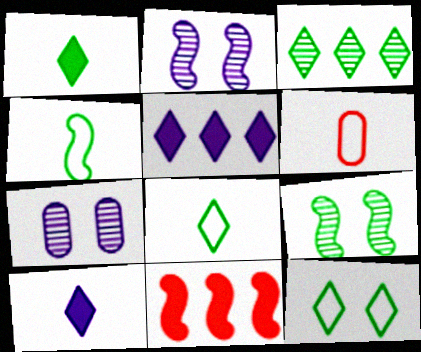[[1, 3, 12], 
[2, 4, 11], 
[5, 6, 9], 
[7, 8, 11]]